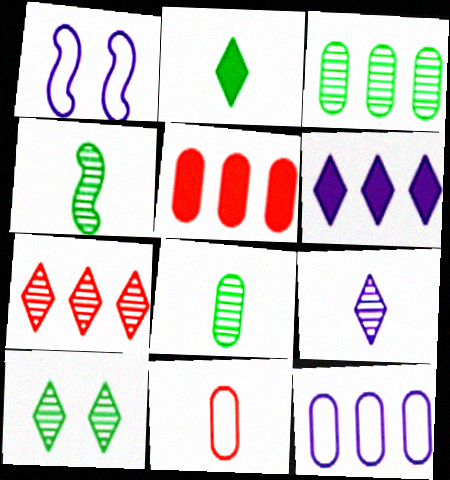[[3, 4, 10], 
[3, 5, 12], 
[7, 9, 10]]